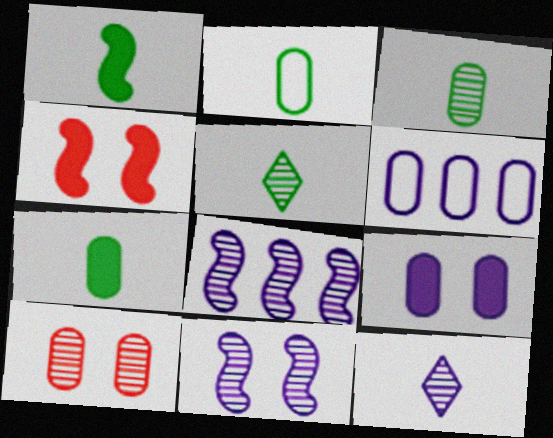[[1, 2, 5], 
[2, 3, 7], 
[4, 5, 6], 
[5, 8, 10], 
[6, 7, 10]]